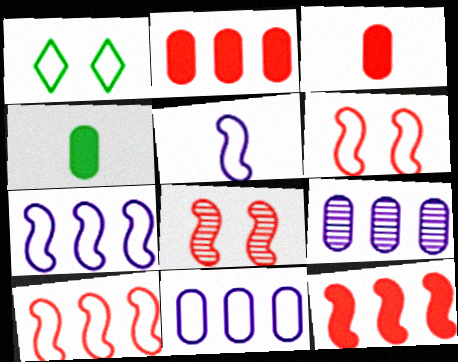[]